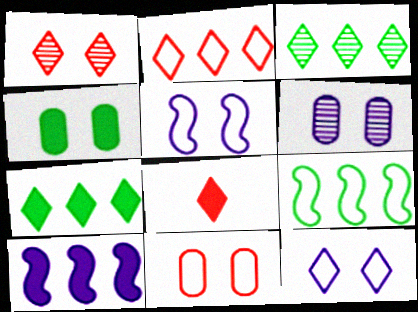[[1, 2, 8], 
[1, 4, 5], 
[3, 8, 12], 
[4, 6, 11], 
[4, 8, 10], 
[6, 8, 9]]